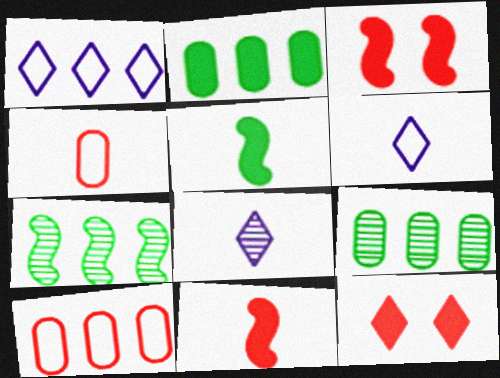[[3, 6, 9], 
[4, 5, 8]]